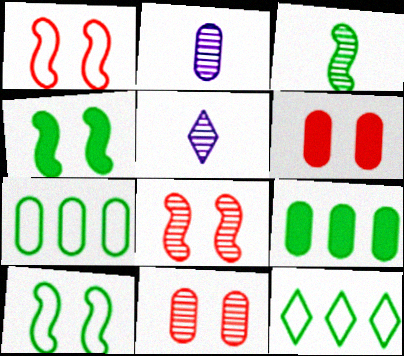[[1, 5, 9], 
[2, 6, 7]]